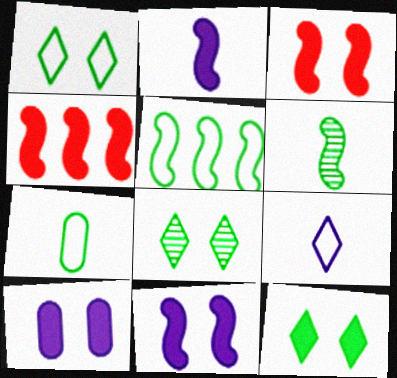[[1, 5, 7], 
[1, 8, 12], 
[3, 10, 12]]